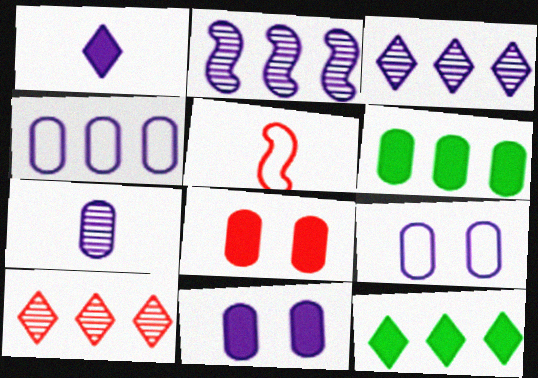[[1, 2, 9], 
[4, 7, 11], 
[5, 8, 10]]